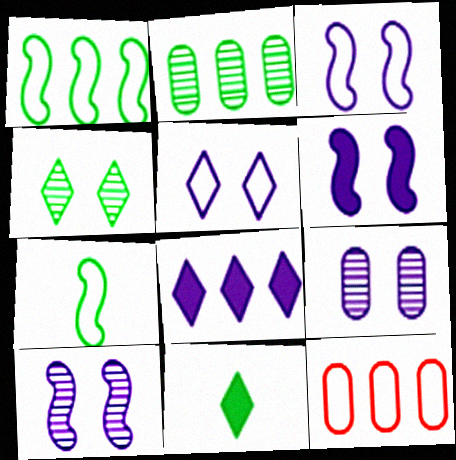[[3, 6, 10], 
[5, 6, 9], 
[5, 7, 12], 
[10, 11, 12]]